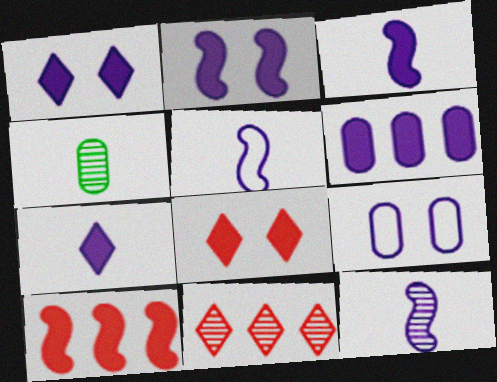[[1, 3, 6], 
[2, 6, 7], 
[3, 5, 12]]